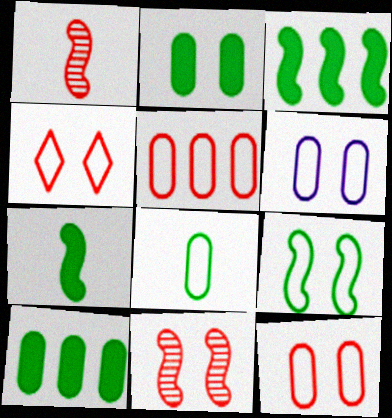[[4, 6, 9], 
[5, 6, 8]]